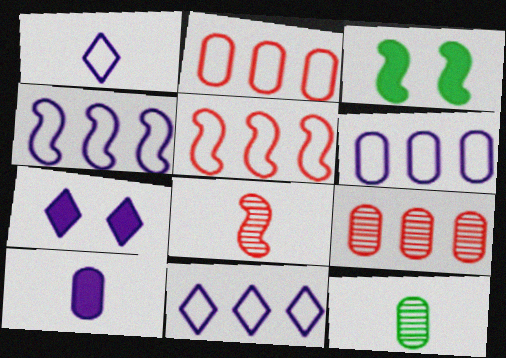[[1, 3, 9], 
[3, 4, 8], 
[4, 6, 11], 
[5, 7, 12]]